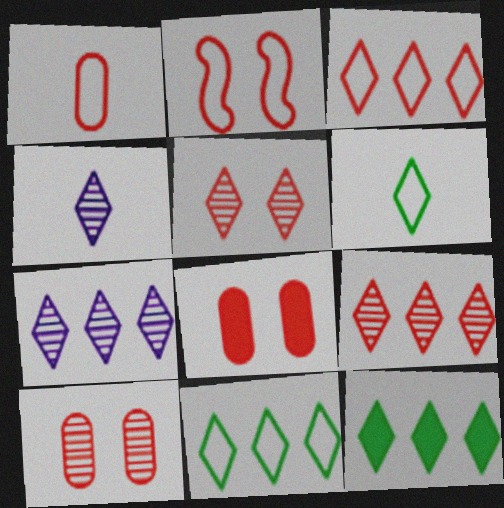[[1, 2, 3], 
[2, 5, 8], 
[3, 7, 12]]